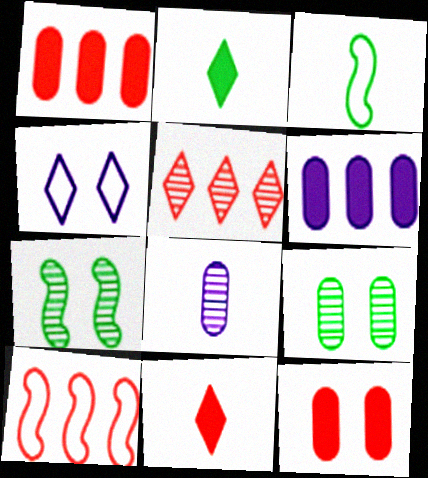[[1, 5, 10], 
[2, 4, 5], 
[3, 8, 11], 
[4, 7, 12], 
[5, 7, 8]]